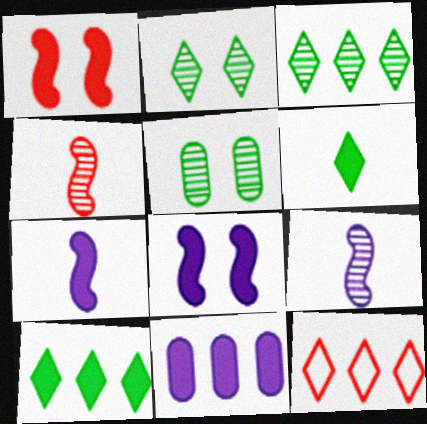[[1, 6, 11], 
[5, 7, 12]]